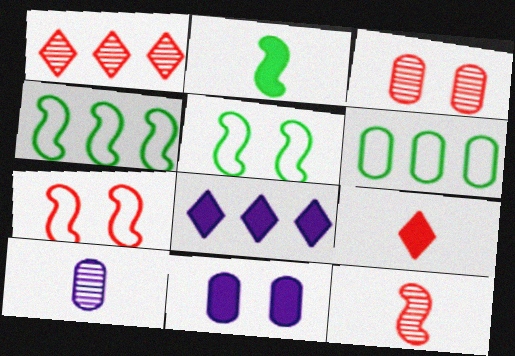[[1, 3, 12]]